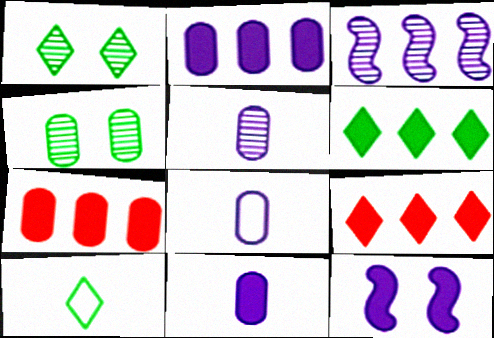[[1, 6, 10], 
[4, 7, 8], 
[5, 8, 11]]